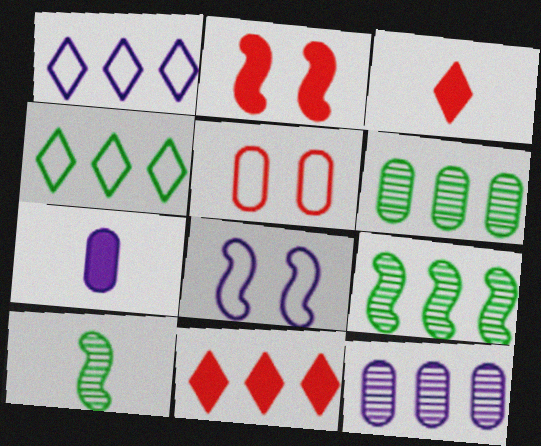[[3, 6, 8], 
[5, 6, 7]]